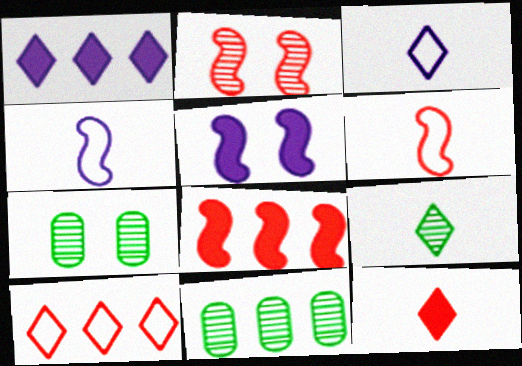[[1, 6, 7], 
[2, 6, 8], 
[3, 7, 8], 
[3, 9, 12]]